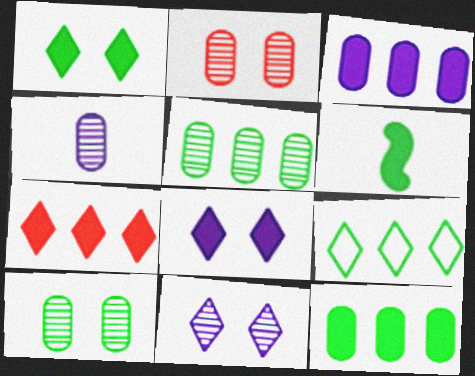[[1, 6, 12], 
[2, 4, 5], 
[6, 9, 10]]